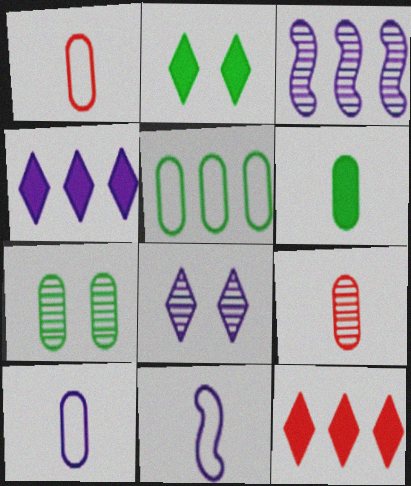[[1, 2, 3], 
[3, 5, 12], 
[5, 6, 7], 
[6, 9, 10], 
[7, 11, 12]]